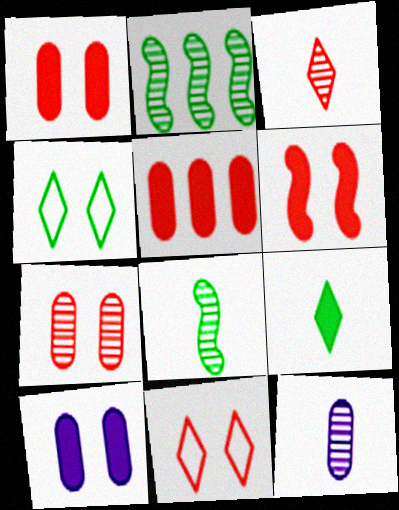[[3, 8, 12], 
[6, 7, 11]]